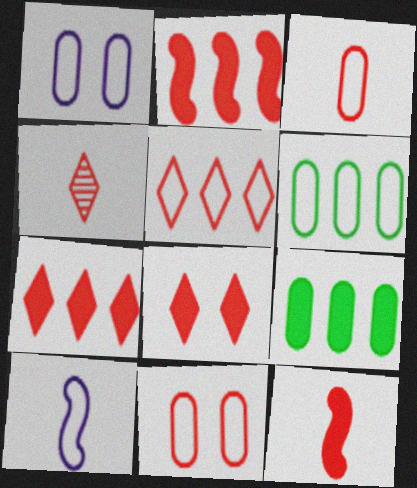[[1, 3, 6], 
[2, 4, 11], 
[3, 4, 12], 
[4, 5, 8]]